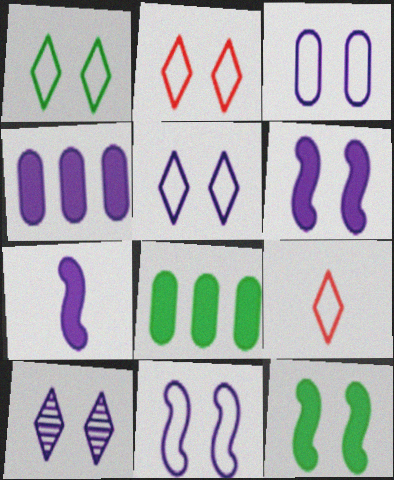[[1, 2, 5], 
[3, 5, 11], 
[3, 6, 10]]